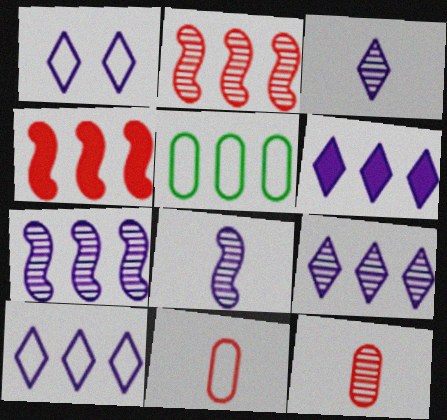[[1, 3, 6], 
[2, 5, 6], 
[4, 5, 9], 
[6, 9, 10]]